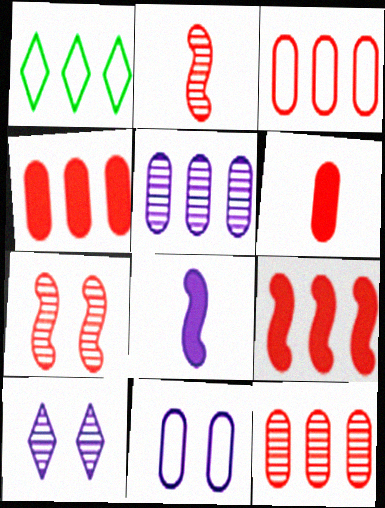[[1, 5, 9], 
[3, 4, 12]]